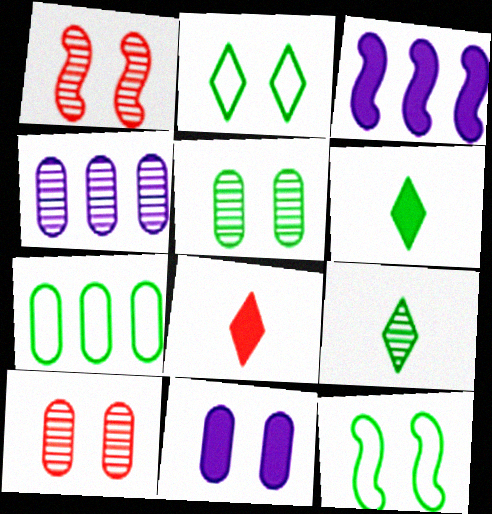[[1, 2, 11], 
[1, 4, 9], 
[4, 8, 12]]